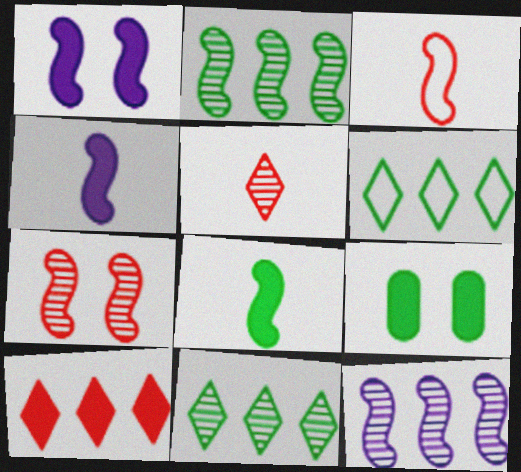[[1, 2, 3], 
[4, 9, 10]]